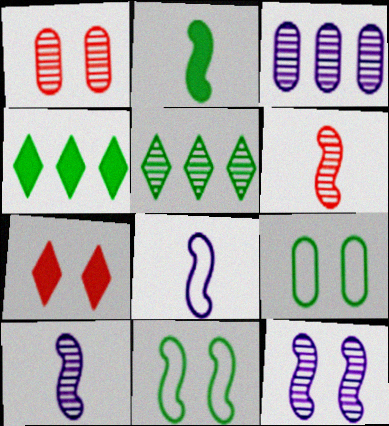[[1, 4, 8], 
[1, 5, 10], 
[2, 5, 9], 
[2, 6, 8], 
[7, 9, 12]]